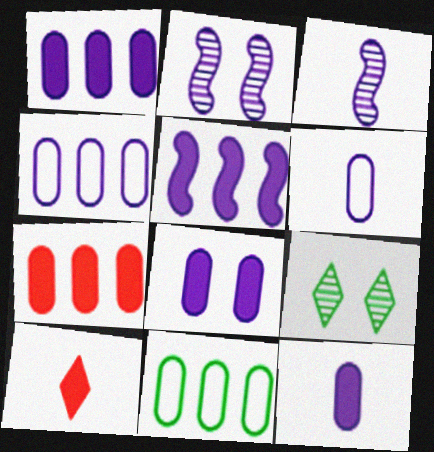[[1, 8, 12], 
[2, 10, 11]]